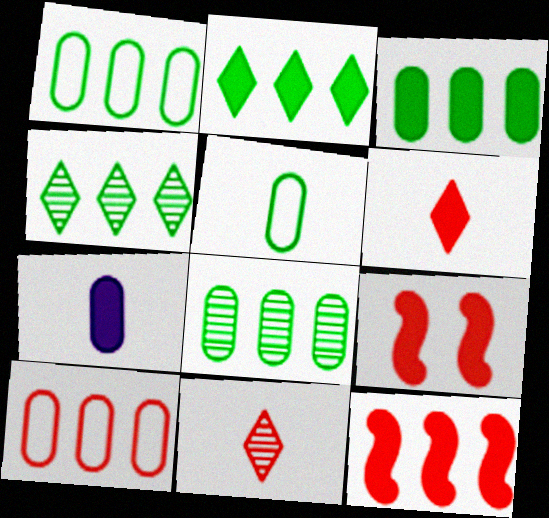[[1, 3, 8], 
[2, 7, 9], 
[9, 10, 11]]